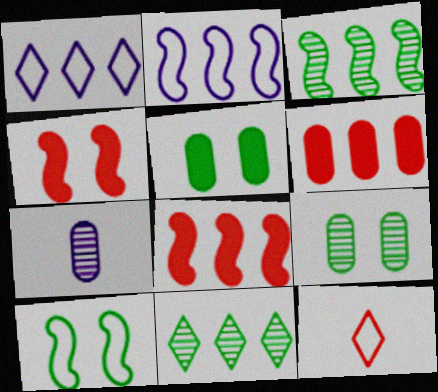[[1, 3, 6], 
[2, 3, 8], 
[2, 6, 11]]